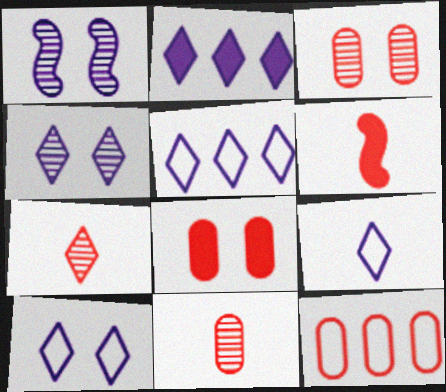[[2, 4, 9], 
[5, 9, 10], 
[8, 11, 12]]